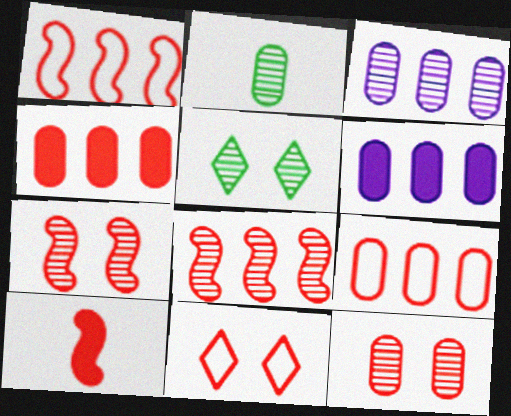[[1, 7, 10], 
[2, 3, 12]]